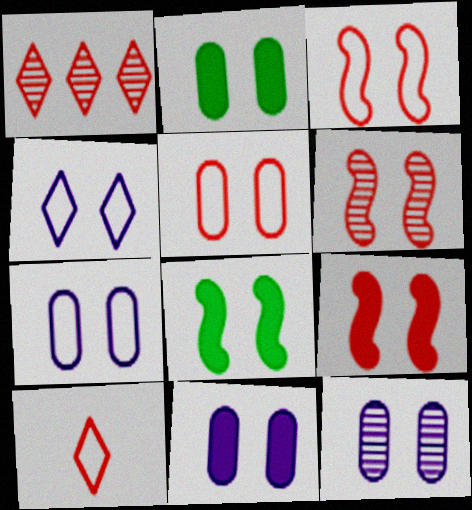[[2, 4, 6], 
[2, 5, 12], 
[3, 6, 9], 
[7, 11, 12]]